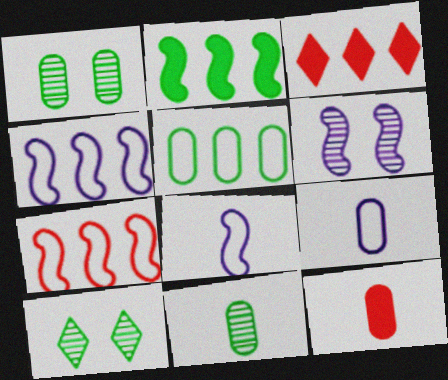[[1, 3, 8], 
[4, 10, 12], 
[9, 11, 12]]